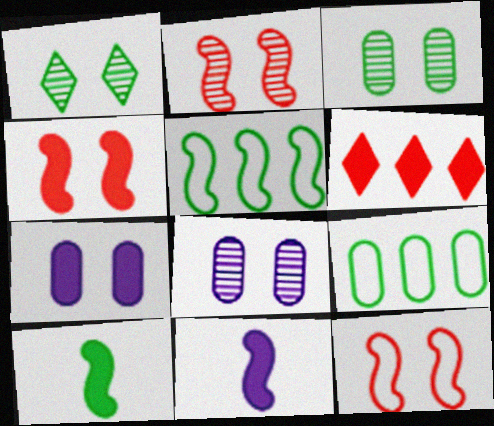[[1, 2, 8], 
[1, 7, 12], 
[1, 9, 10], 
[2, 4, 12], 
[2, 5, 11], 
[6, 7, 10]]